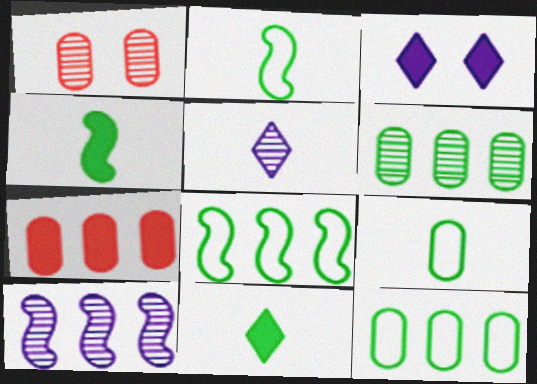[[3, 4, 7]]